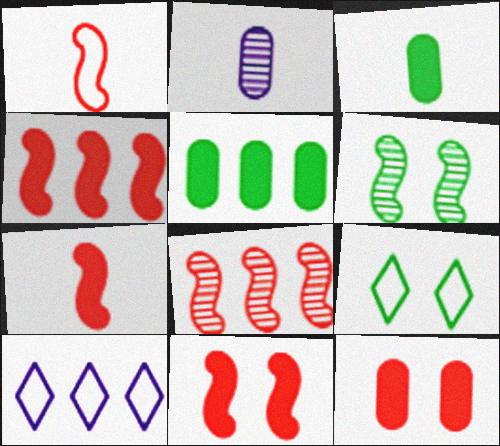[[1, 8, 11], 
[2, 4, 9], 
[4, 7, 11], 
[5, 8, 10]]